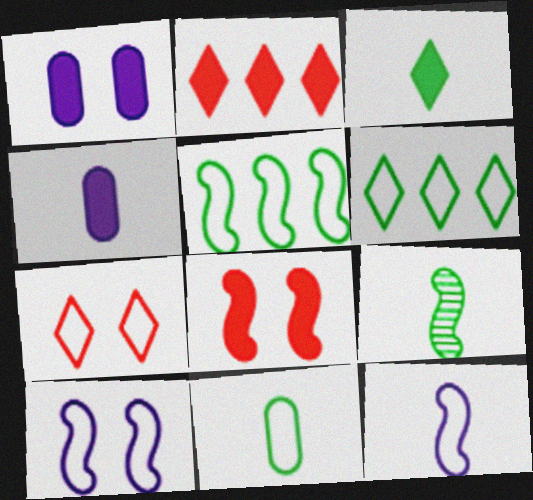[[3, 9, 11]]